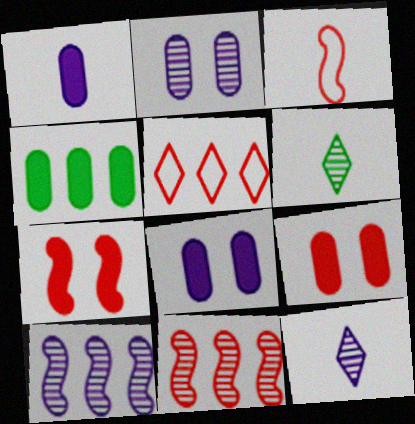[[1, 3, 6], 
[1, 4, 9], 
[2, 6, 11], 
[2, 10, 12], 
[3, 7, 11], 
[4, 5, 10]]